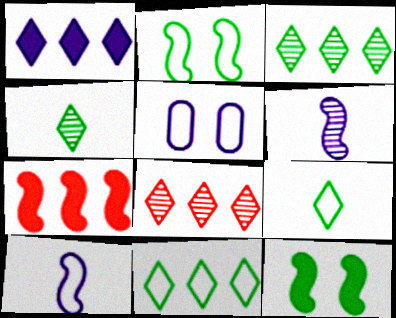[[1, 5, 6], 
[1, 8, 11], 
[2, 6, 7], 
[4, 5, 7]]